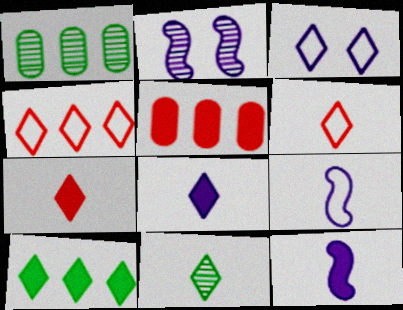[[6, 8, 11]]